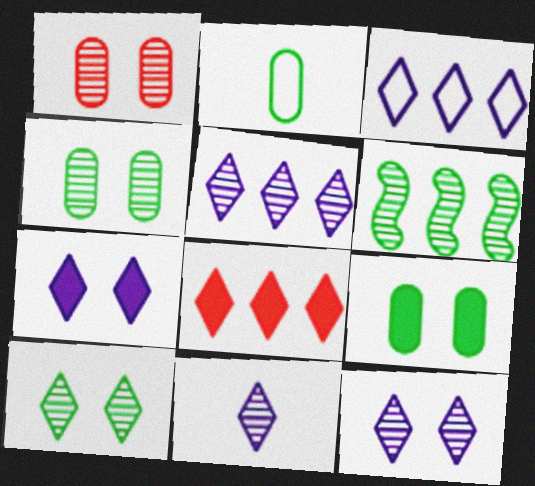[[1, 6, 11], 
[3, 7, 11], 
[5, 11, 12]]